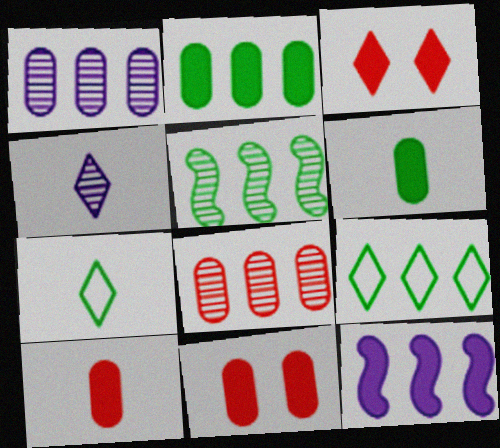[[2, 5, 9], 
[3, 4, 9], 
[3, 6, 12], 
[8, 9, 12]]